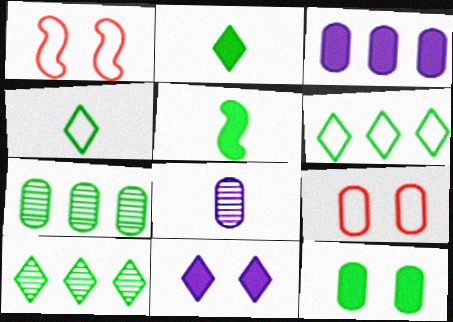[]